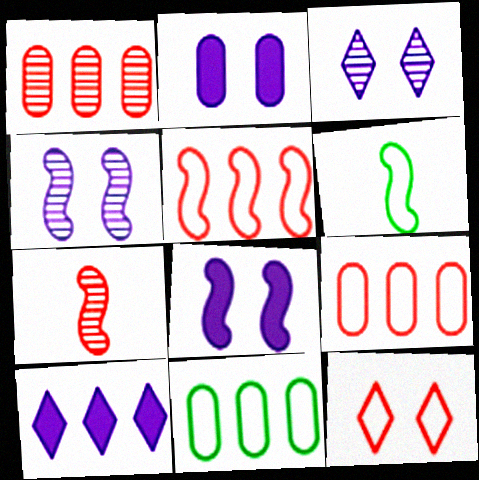[]